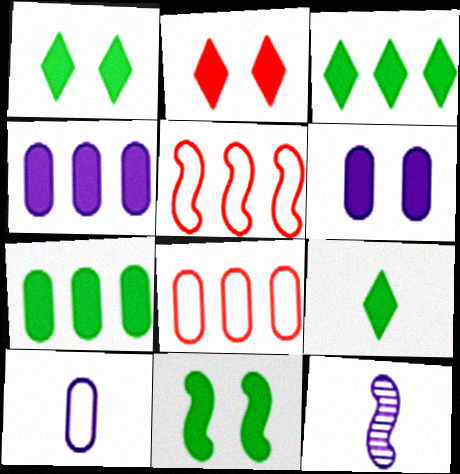[[1, 3, 9], 
[1, 8, 12], 
[2, 6, 11], 
[5, 11, 12], 
[7, 9, 11]]